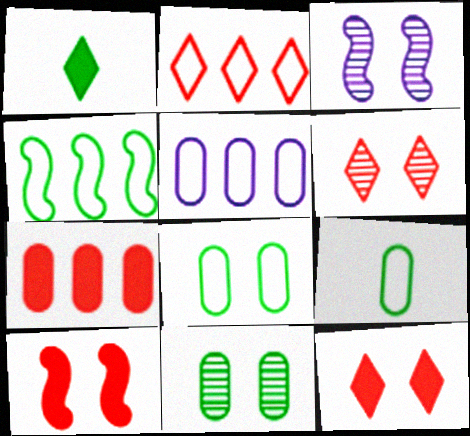[[1, 4, 11], 
[2, 4, 5], 
[3, 6, 11], 
[3, 8, 12]]